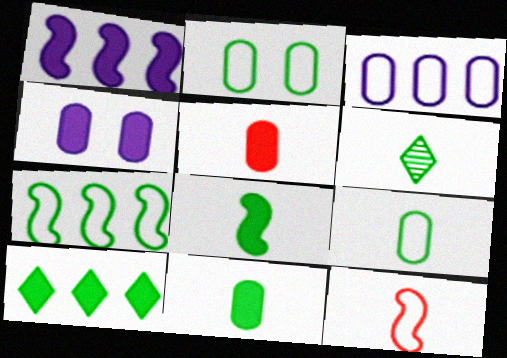[[6, 8, 9]]